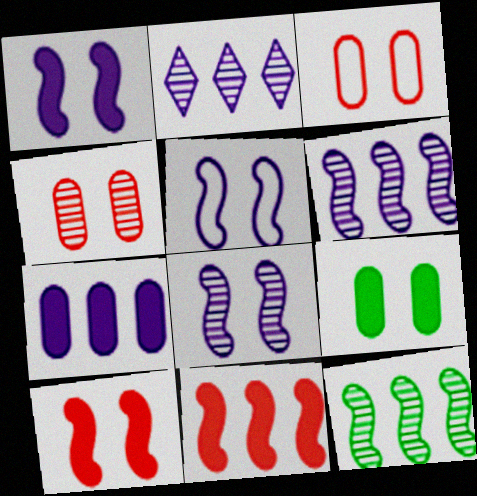[[1, 5, 8]]